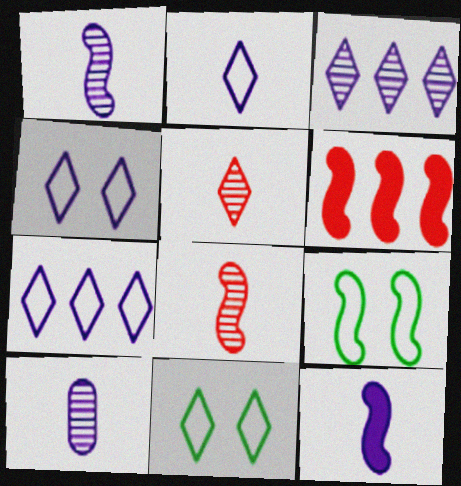[[1, 6, 9], 
[2, 4, 7], 
[2, 10, 12], 
[6, 10, 11]]